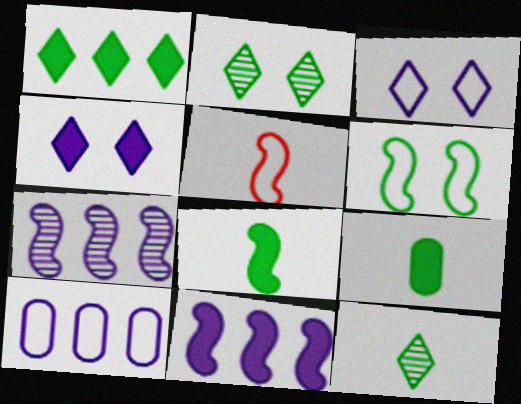[]